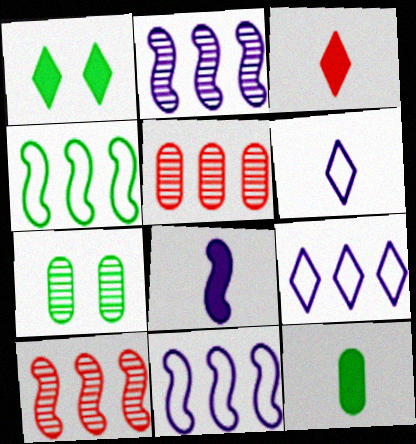[[3, 7, 11], 
[3, 8, 12]]